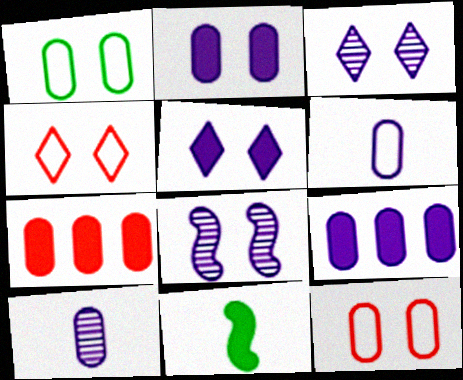[[1, 7, 10], 
[5, 7, 11]]